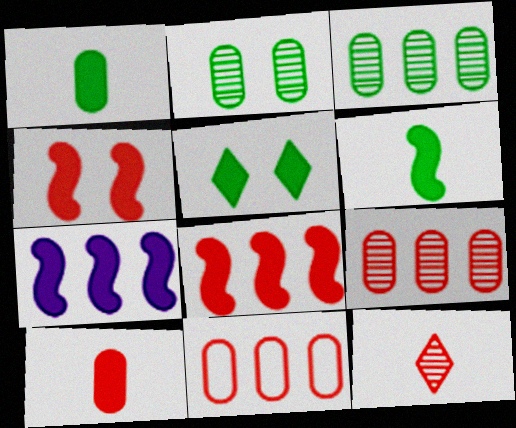[[4, 6, 7], 
[4, 11, 12], 
[5, 7, 10]]